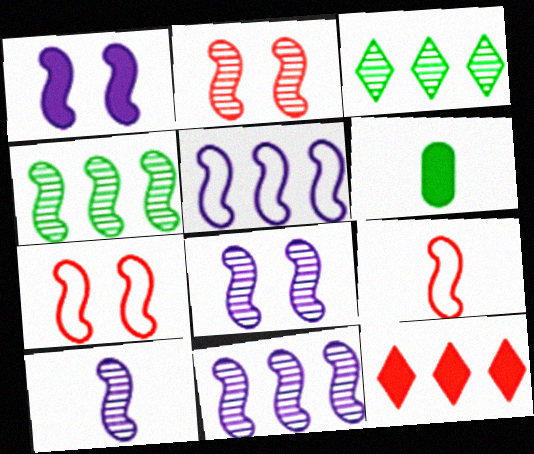[[1, 4, 9], 
[1, 5, 10], 
[1, 6, 12], 
[2, 4, 10], 
[8, 10, 11]]